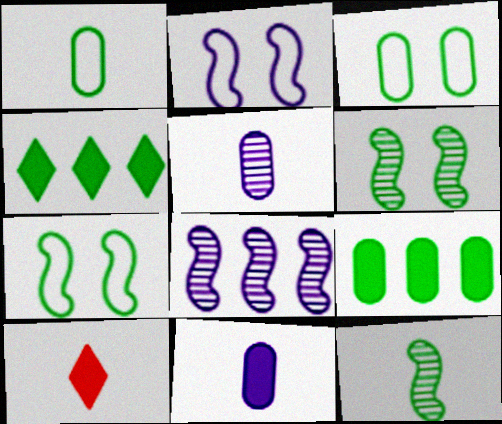[[1, 4, 6], 
[3, 4, 12], 
[3, 8, 10]]